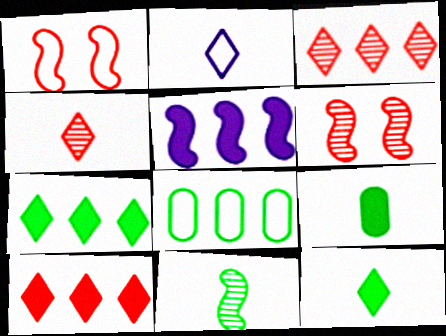[[1, 2, 8], 
[1, 5, 11], 
[2, 4, 12], 
[3, 5, 8]]